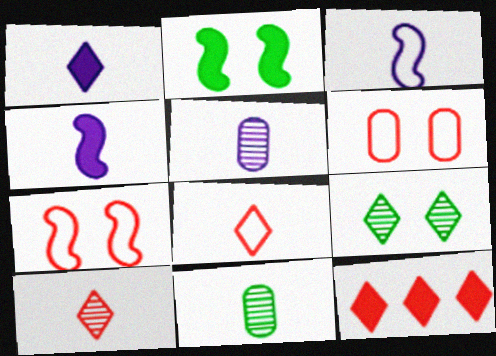[[1, 3, 5], 
[4, 8, 11]]